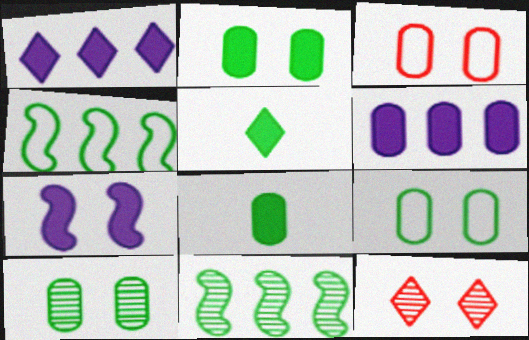[[2, 9, 10], 
[4, 5, 10], 
[5, 9, 11], 
[7, 9, 12]]